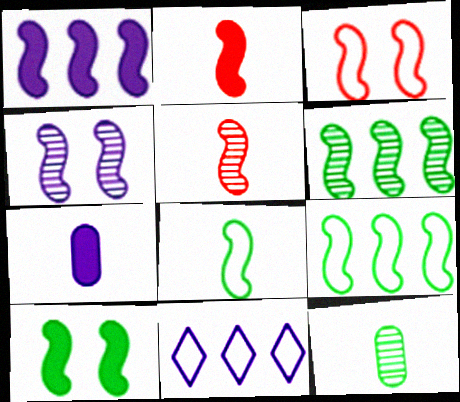[[1, 2, 10], 
[2, 4, 9], 
[3, 4, 10], 
[4, 5, 6], 
[4, 7, 11], 
[6, 8, 10]]